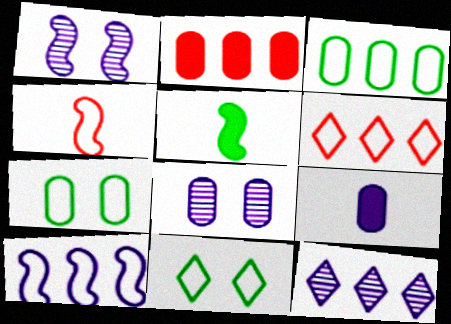[[3, 6, 10], 
[5, 6, 8]]